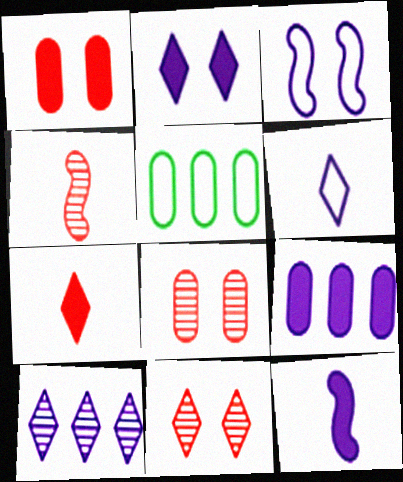[[2, 4, 5], 
[2, 6, 10], 
[2, 9, 12], 
[5, 11, 12]]